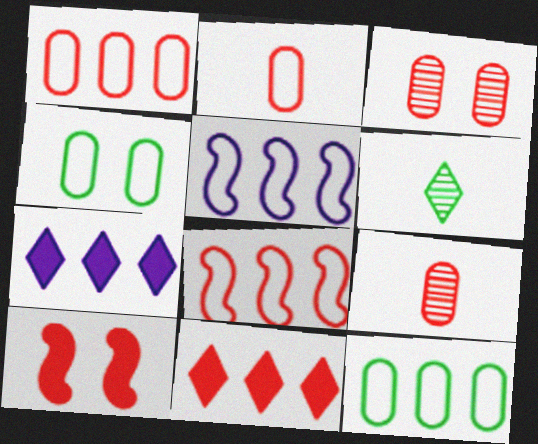[]